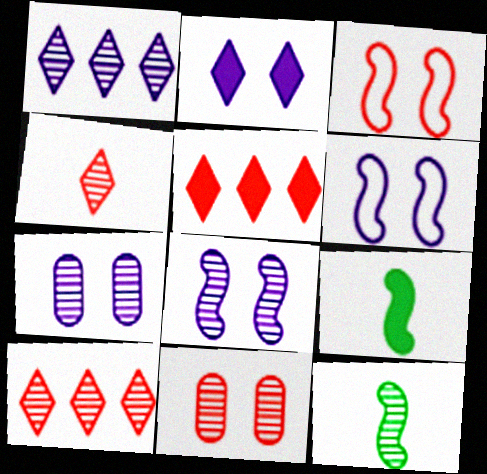[[1, 11, 12], 
[2, 6, 7], 
[7, 10, 12]]